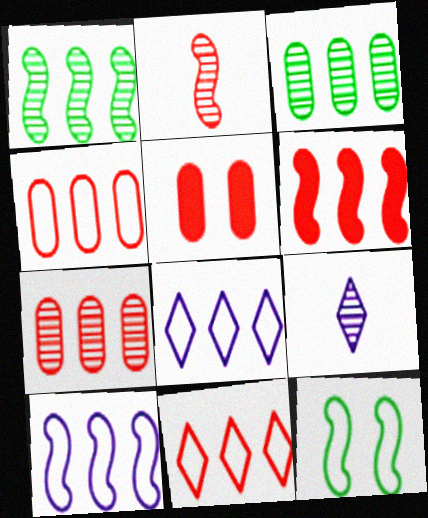[[1, 6, 10], 
[2, 5, 11], 
[3, 6, 8], 
[6, 7, 11]]